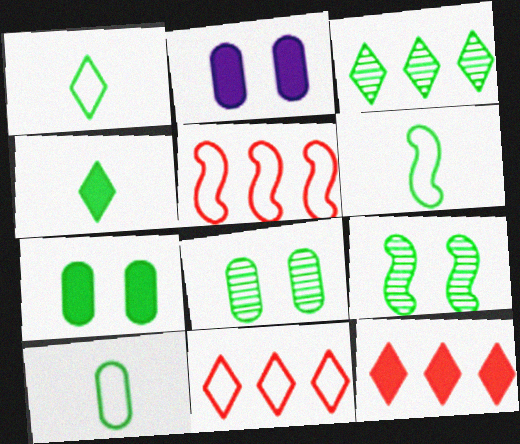[[1, 6, 10], 
[3, 6, 7]]